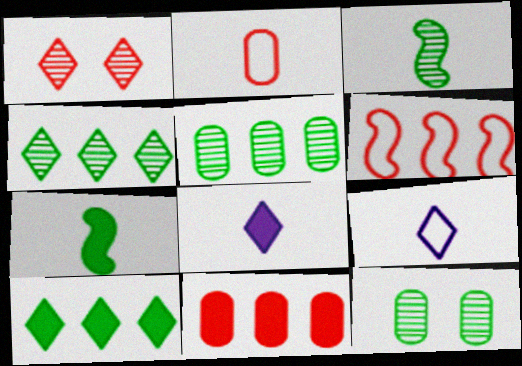[[1, 9, 10], 
[2, 3, 8], 
[3, 4, 12], 
[6, 8, 12]]